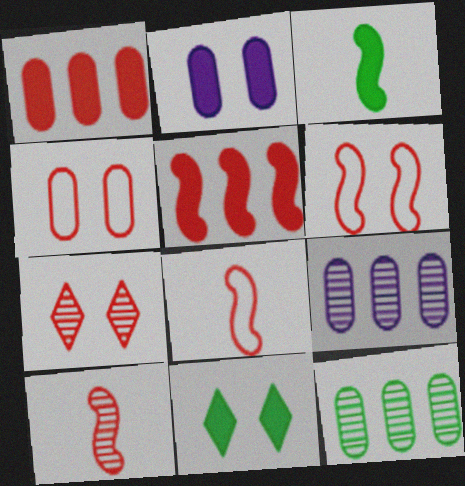[[1, 7, 8], 
[5, 6, 10], 
[8, 9, 11]]